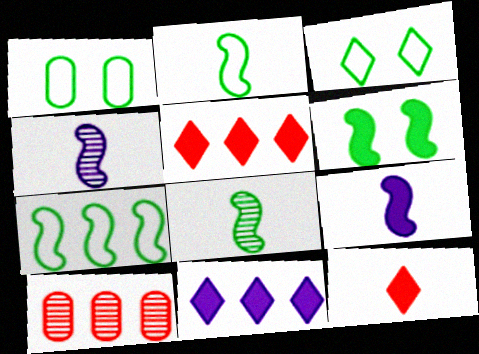[[1, 4, 5], 
[3, 9, 10], 
[6, 7, 8], 
[7, 10, 11]]